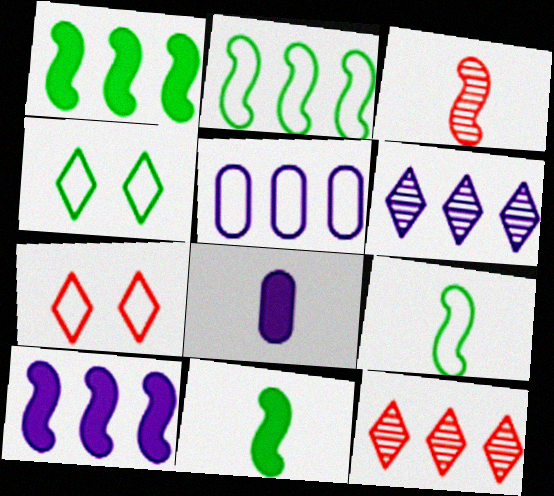[[1, 5, 12], 
[5, 6, 10], 
[5, 7, 9]]